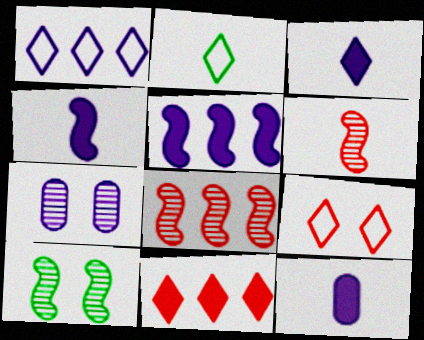[[1, 2, 9], 
[1, 4, 7], 
[2, 6, 12], 
[3, 4, 12]]